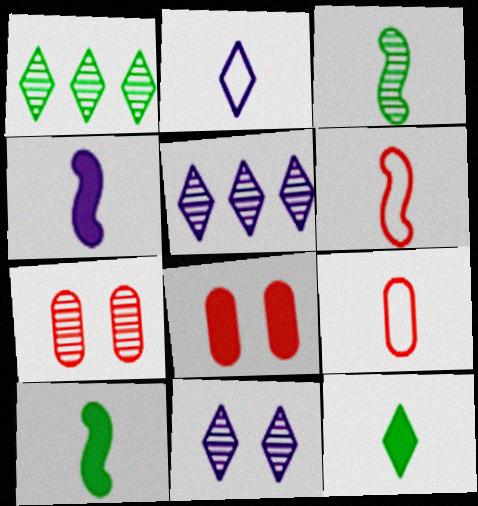[[3, 4, 6], 
[3, 5, 7]]